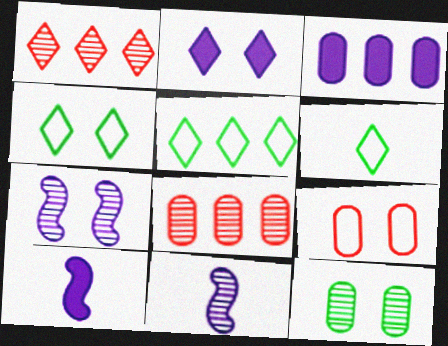[[1, 2, 6], 
[1, 11, 12], 
[2, 3, 10], 
[4, 5, 6], 
[4, 8, 10]]